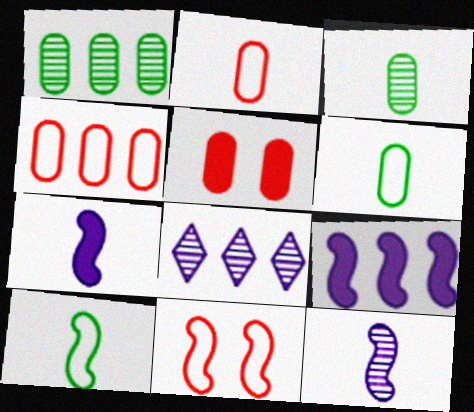[[5, 8, 10]]